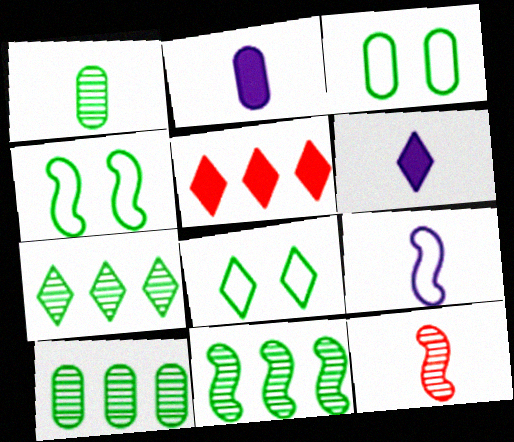[[3, 4, 8], 
[7, 10, 11]]